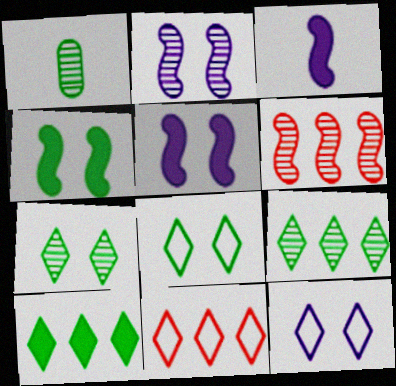[[1, 5, 11]]